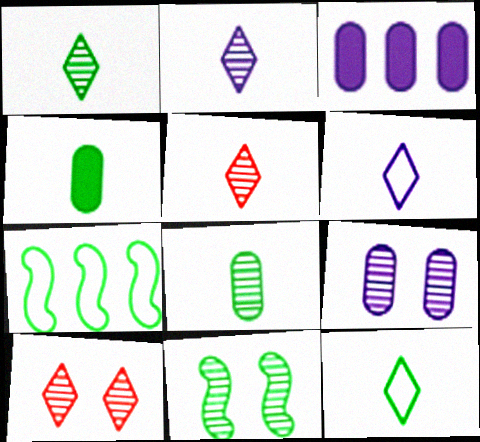[[1, 2, 5], 
[9, 10, 11]]